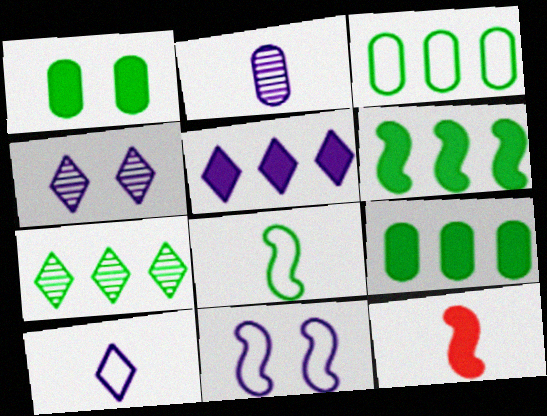[[1, 5, 12], 
[1, 7, 8], 
[2, 5, 11], 
[3, 4, 12], 
[3, 6, 7], 
[4, 5, 10]]